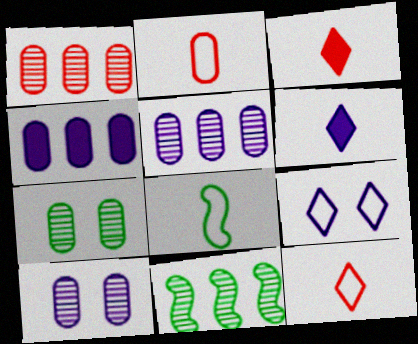[[2, 4, 7]]